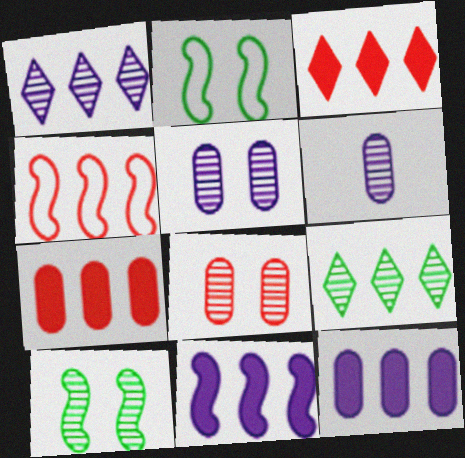[[2, 3, 6], 
[4, 9, 12]]